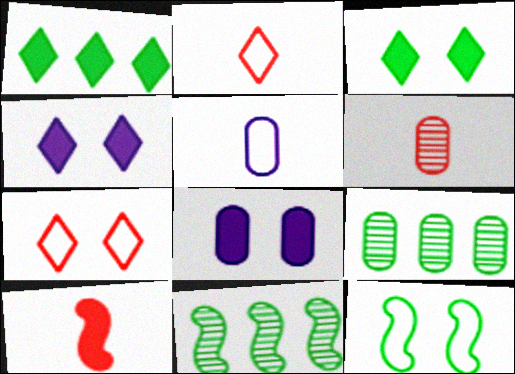[[1, 8, 10], 
[2, 6, 10], 
[2, 8, 11]]